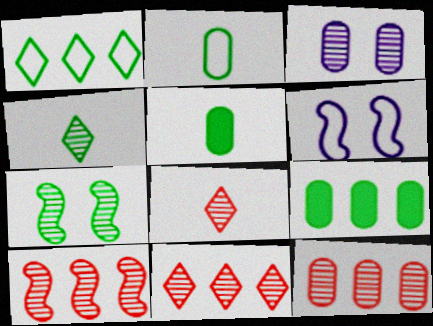[[1, 5, 7], 
[3, 4, 10], 
[5, 6, 11], 
[6, 8, 9], 
[10, 11, 12]]